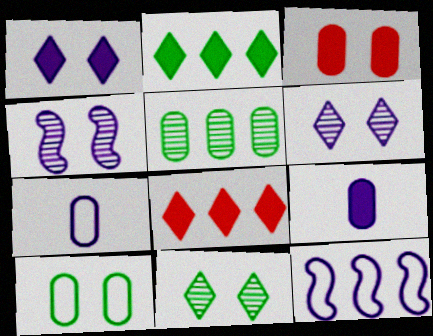[[3, 5, 7], 
[5, 8, 12], 
[6, 9, 12]]